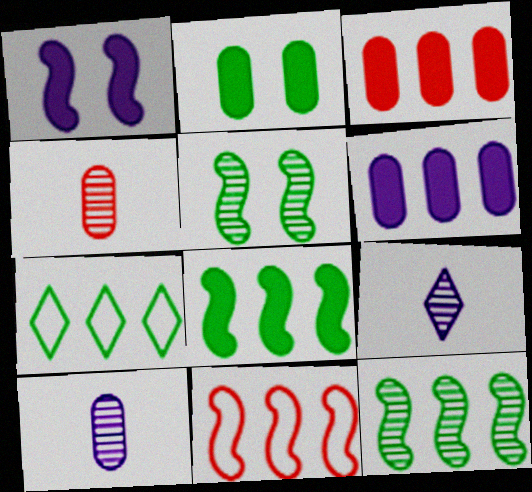[[1, 4, 7], 
[2, 9, 11]]